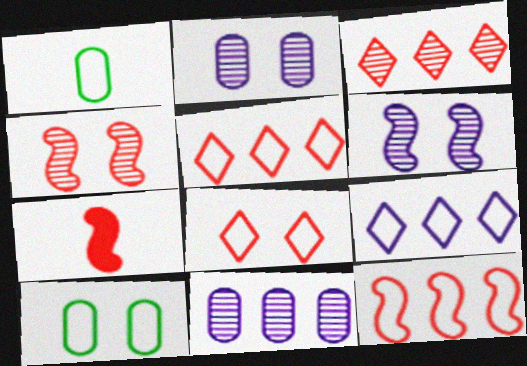[[4, 7, 12]]